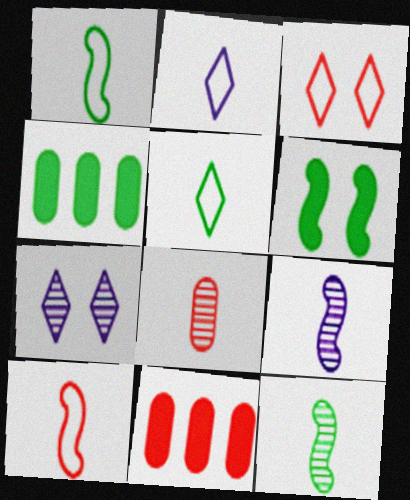[[1, 7, 11], 
[3, 4, 9], 
[4, 7, 10]]